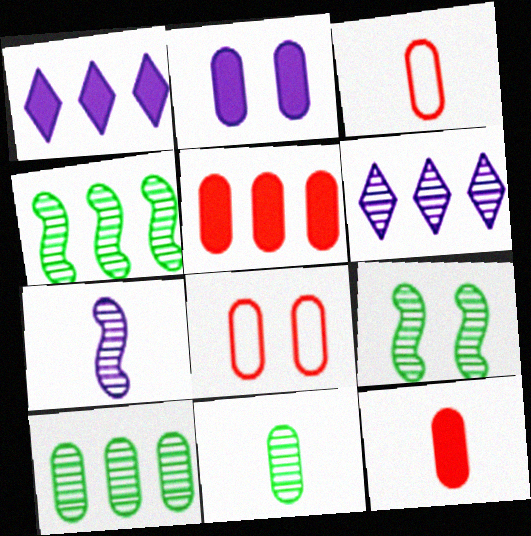[[1, 3, 9], 
[2, 3, 10]]